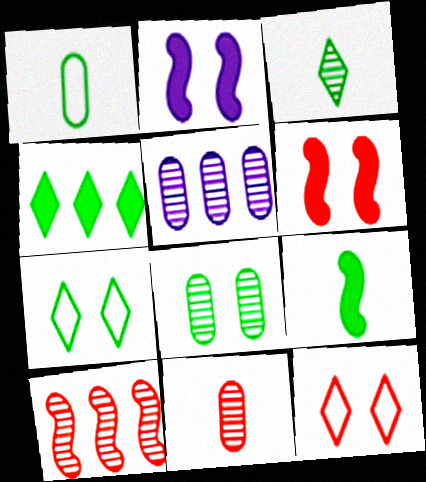[[1, 3, 9], 
[2, 8, 12], 
[3, 4, 7], 
[5, 8, 11], 
[5, 9, 12]]